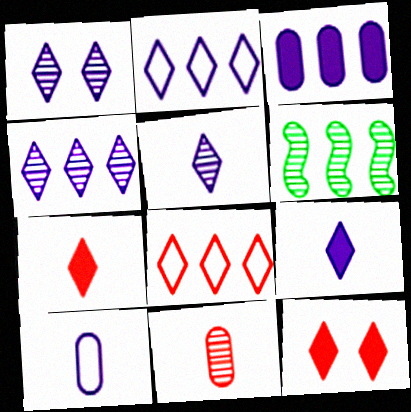[[1, 2, 9], 
[1, 4, 5], 
[1, 6, 11], 
[3, 6, 8], 
[6, 10, 12]]